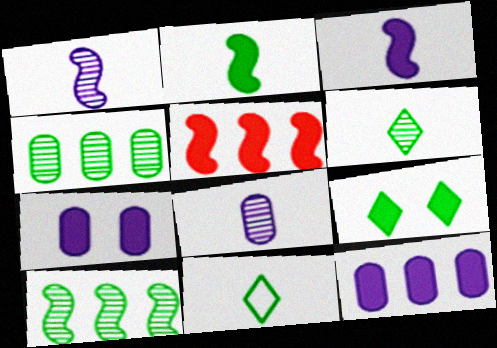[]